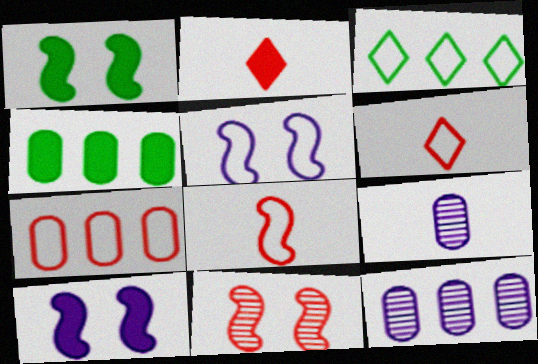[[1, 5, 11], 
[1, 6, 12], 
[2, 4, 10], 
[2, 7, 11], 
[4, 7, 12]]